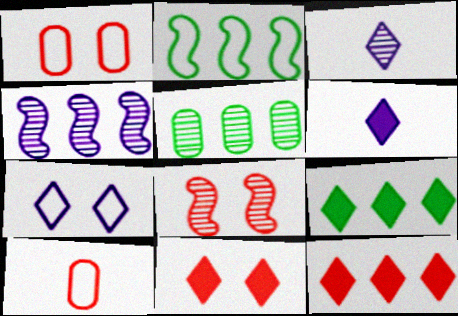[[1, 8, 11], 
[2, 5, 9], 
[2, 7, 10], 
[3, 5, 8], 
[6, 9, 11], 
[8, 10, 12]]